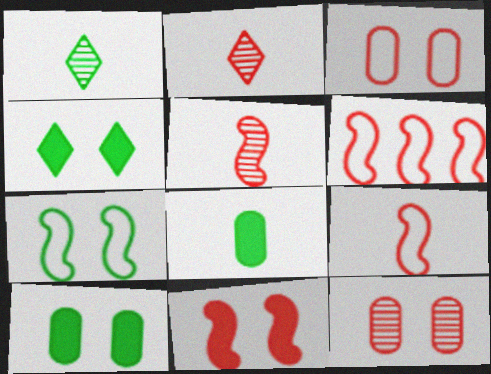[[5, 6, 11]]